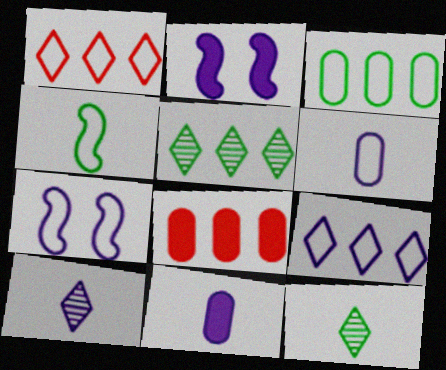[[6, 7, 9], 
[7, 8, 12]]